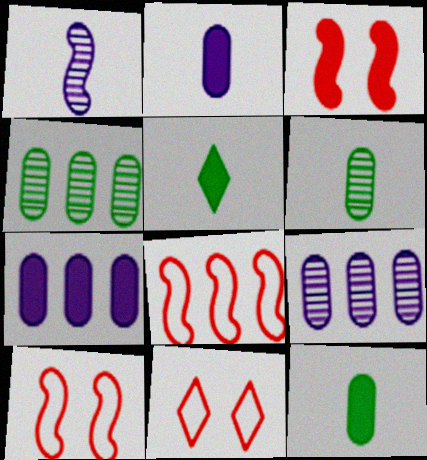[[3, 5, 7], 
[5, 9, 10]]